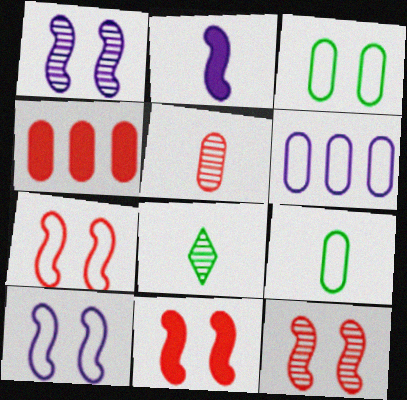[[4, 8, 10], 
[6, 8, 11], 
[7, 11, 12]]